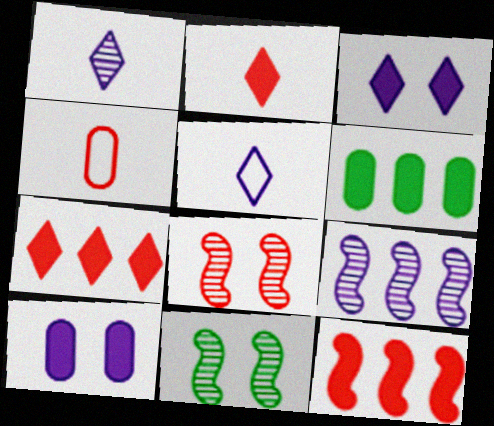[[4, 7, 8], 
[5, 6, 8], 
[5, 9, 10]]